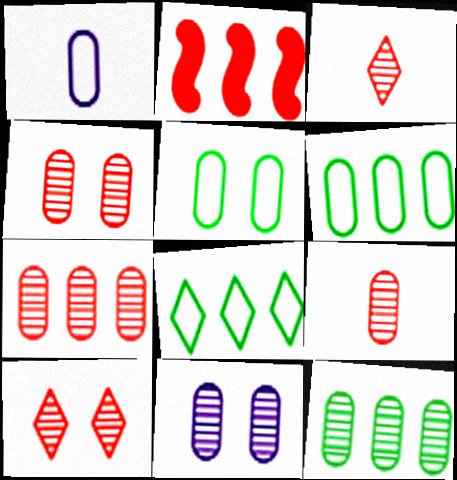[[4, 7, 9], 
[9, 11, 12]]